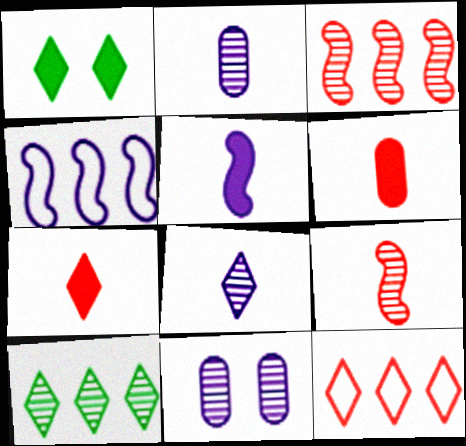[[1, 8, 12], 
[9, 10, 11]]